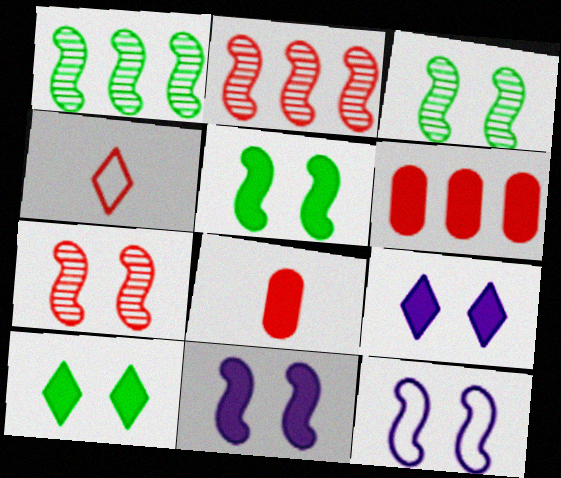[[4, 6, 7], 
[5, 7, 12]]